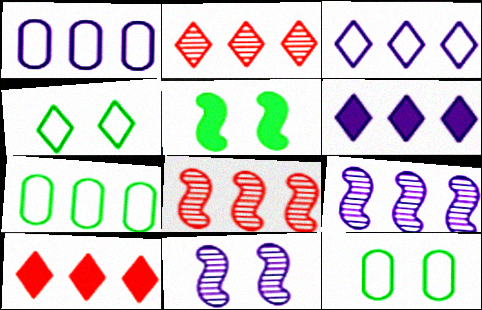[[1, 6, 9], 
[6, 7, 8], 
[7, 9, 10]]